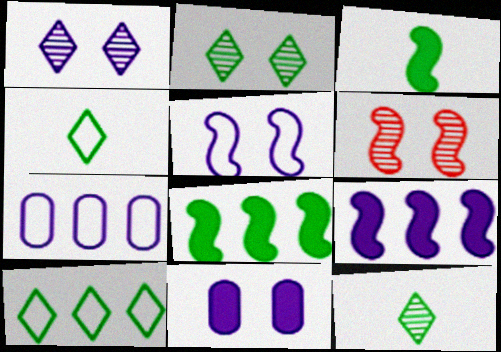[[1, 5, 11]]